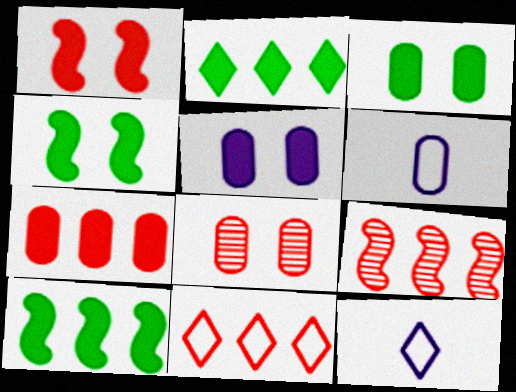[[3, 9, 12], 
[7, 9, 11], 
[8, 10, 12]]